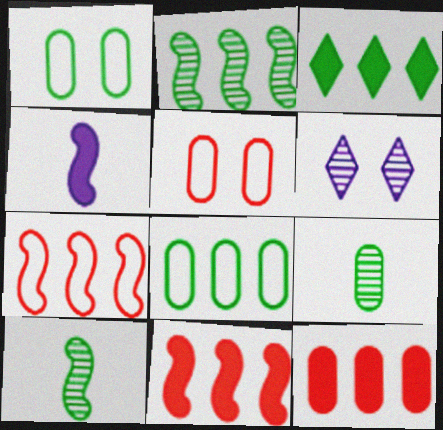[[1, 3, 10], 
[2, 3, 8]]